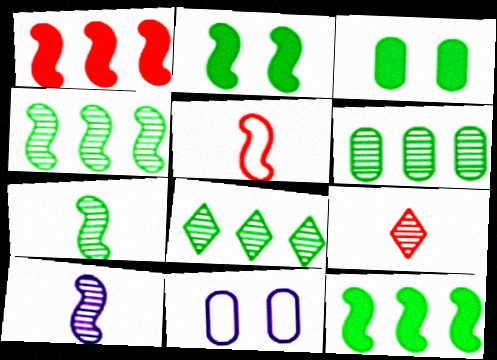[[4, 6, 8], 
[9, 11, 12]]